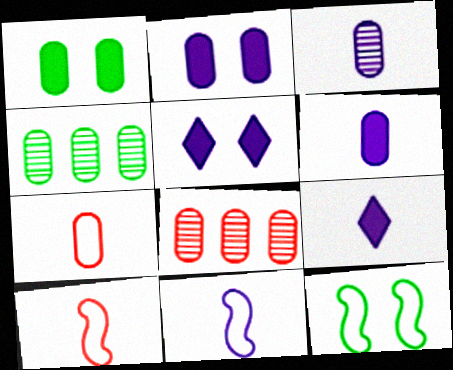[[2, 4, 7], 
[3, 9, 11], 
[4, 5, 10], 
[8, 9, 12]]